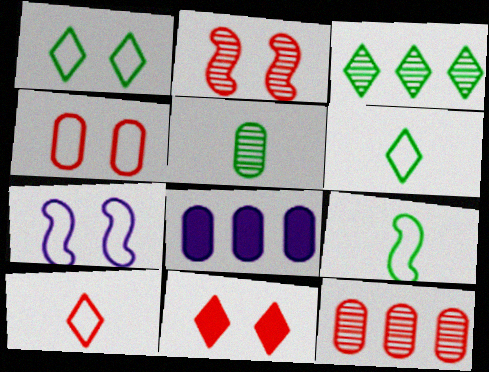[[1, 4, 7], 
[2, 4, 11], 
[2, 6, 8], 
[4, 5, 8]]